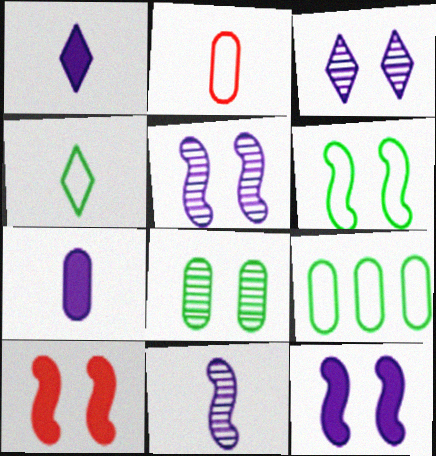[[4, 6, 9], 
[5, 6, 10]]